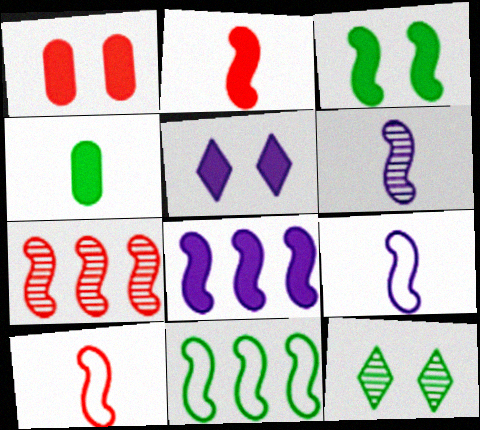[[1, 3, 5], 
[2, 3, 8], 
[3, 7, 9], 
[4, 11, 12], 
[7, 8, 11]]